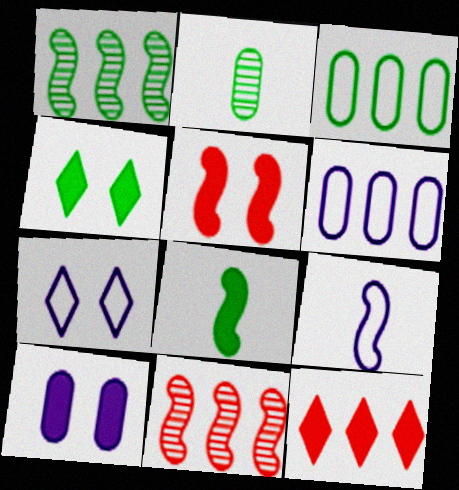[[1, 5, 9], 
[1, 6, 12], 
[4, 5, 10], 
[6, 7, 9], 
[8, 10, 12]]